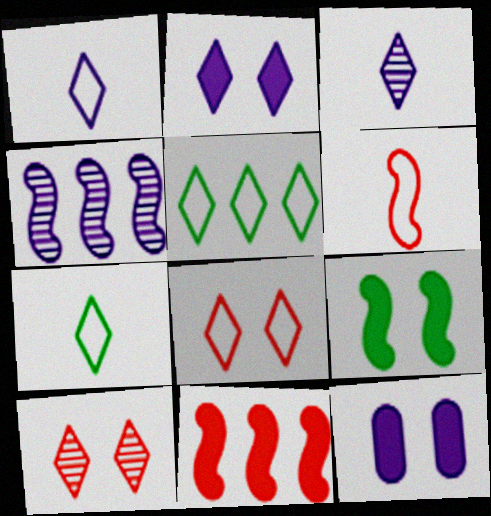[[1, 4, 12], 
[1, 5, 8], 
[4, 6, 9]]